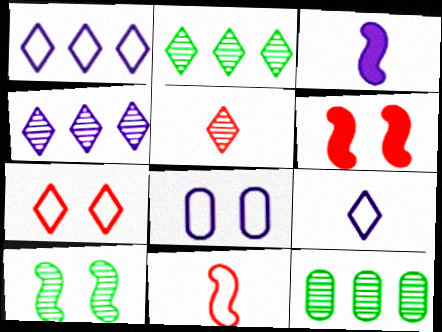[[3, 4, 8], 
[3, 7, 12], 
[6, 9, 12]]